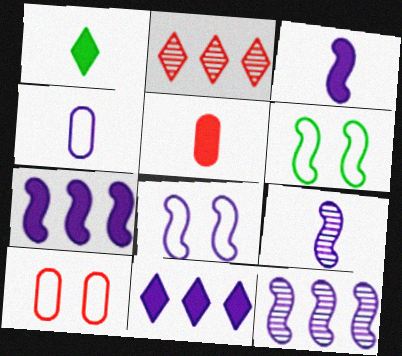[[1, 3, 5], 
[1, 10, 12], 
[3, 8, 12], 
[7, 8, 9]]